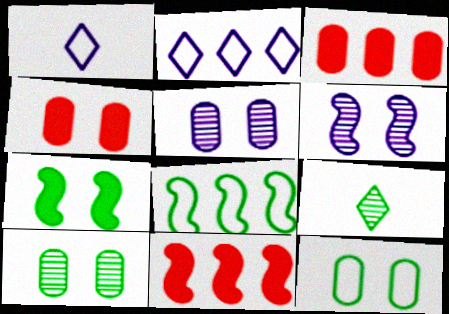[[1, 10, 11], 
[4, 5, 12]]